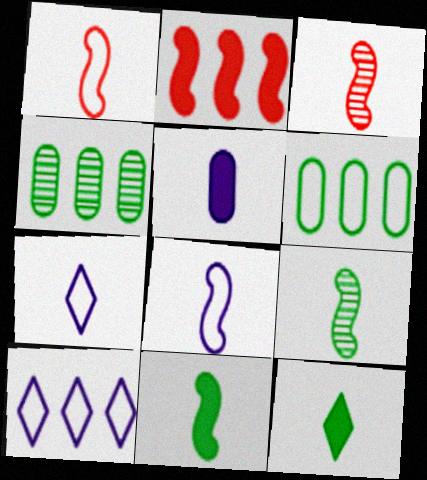[[2, 4, 10], 
[3, 8, 11]]